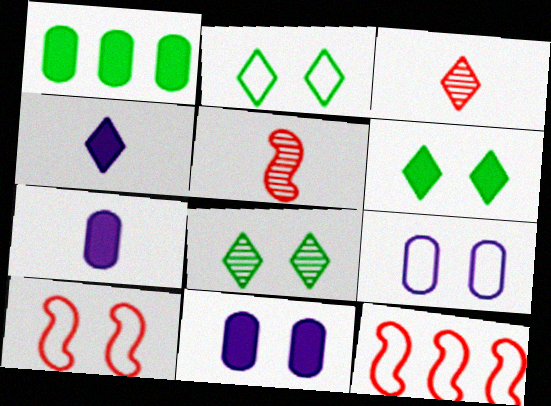[[2, 6, 8], 
[2, 9, 10], 
[7, 8, 12], 
[8, 10, 11]]